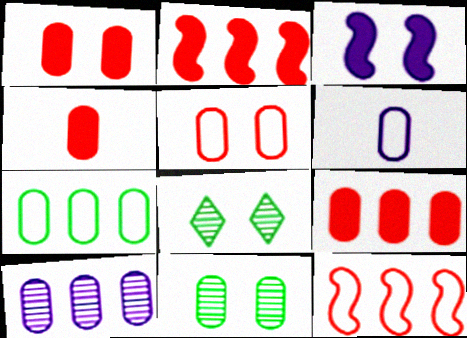[[1, 4, 9], 
[2, 6, 8], 
[3, 5, 8], 
[5, 6, 7], 
[6, 9, 11], 
[7, 9, 10]]